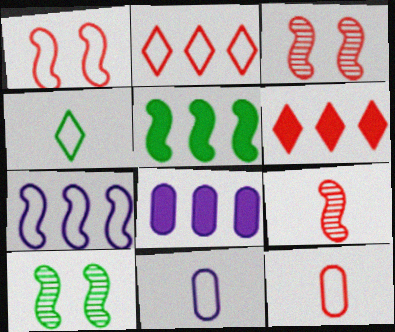[[1, 2, 12], 
[3, 4, 8], 
[3, 6, 12], 
[5, 6, 8], 
[6, 10, 11]]